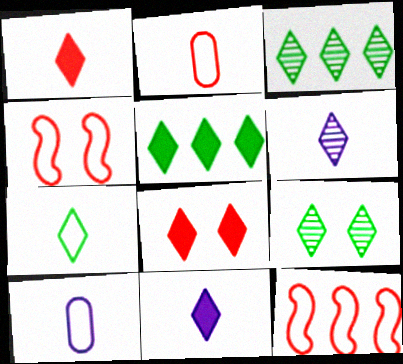[[1, 6, 7], 
[5, 7, 9], 
[5, 8, 11]]